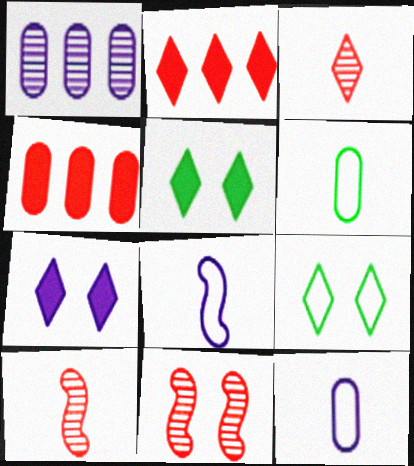[[1, 7, 8]]